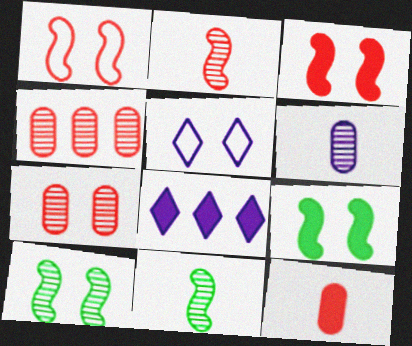[[5, 7, 9], 
[8, 9, 12]]